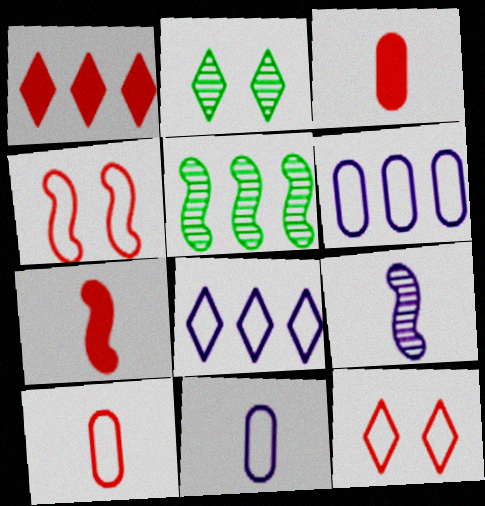[[1, 5, 6], 
[2, 6, 7]]